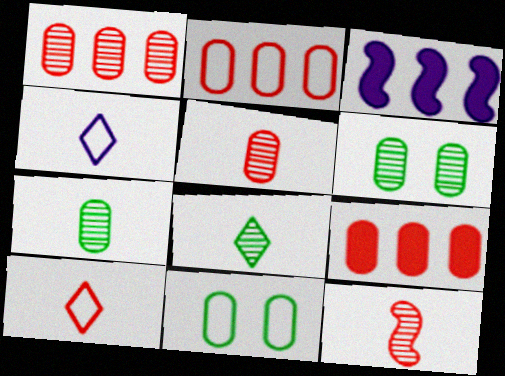[[1, 2, 9], 
[3, 6, 10]]